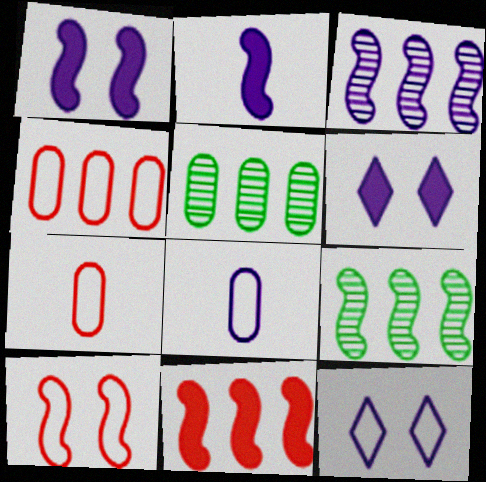[[2, 9, 10], 
[3, 6, 8], 
[6, 7, 9]]